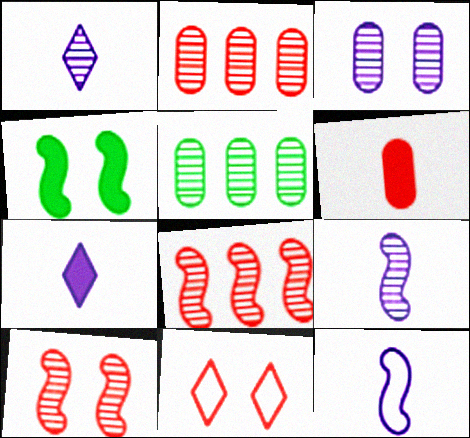[[1, 5, 10], 
[3, 4, 11], 
[4, 8, 12], 
[6, 8, 11]]